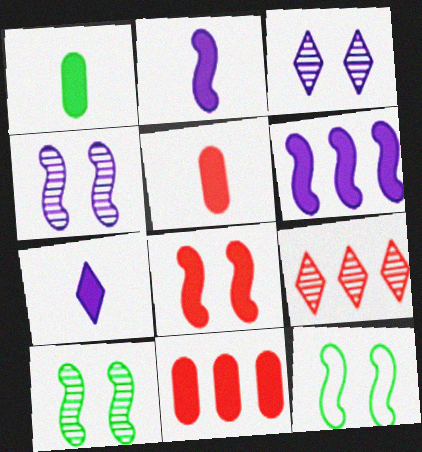[[4, 8, 12]]